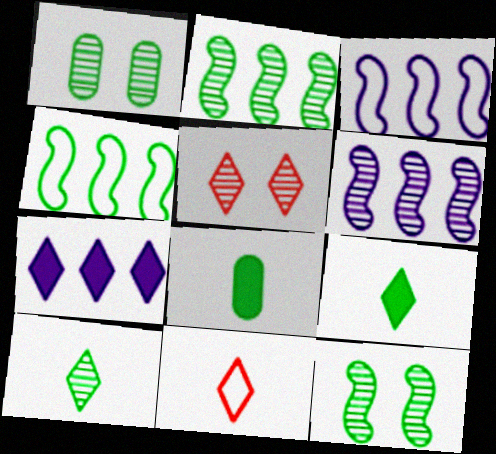[[1, 2, 10], 
[1, 4, 9], 
[3, 5, 8]]